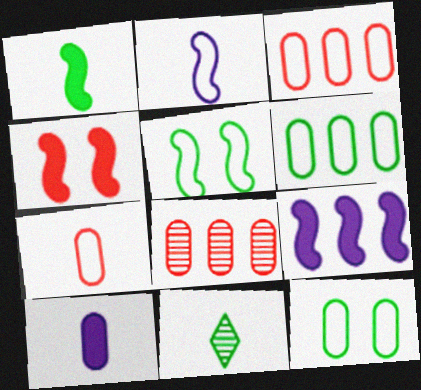[[1, 4, 9], 
[8, 10, 12]]